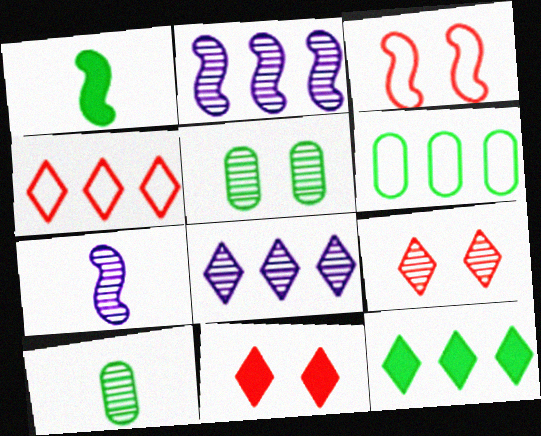[[1, 2, 3], 
[2, 9, 10], 
[4, 8, 12], 
[6, 7, 11]]